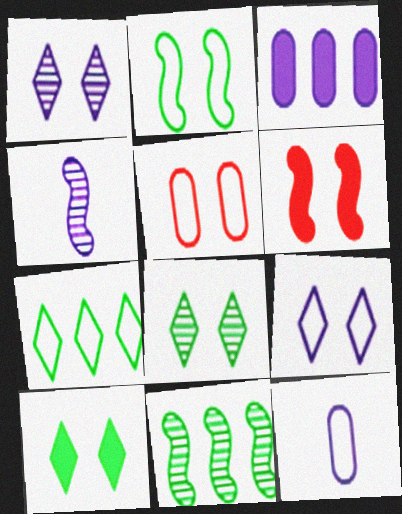[[2, 5, 9], 
[3, 4, 9]]